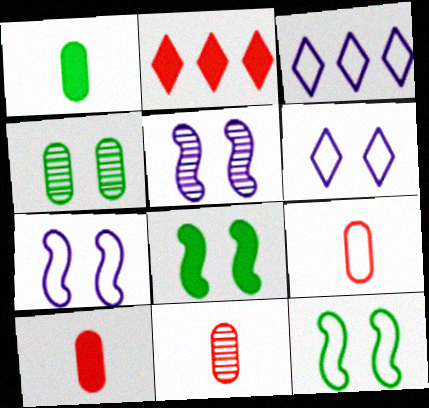[[3, 8, 11], 
[3, 9, 12], 
[9, 10, 11]]